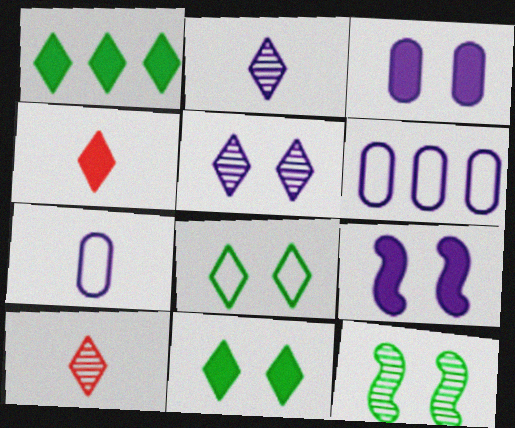[[2, 6, 9], 
[4, 6, 12]]